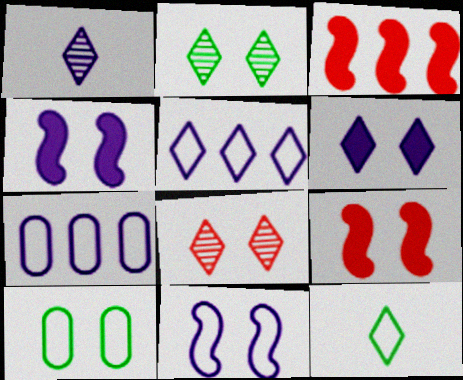[[1, 3, 10], 
[1, 4, 7], 
[1, 5, 6], 
[4, 8, 10]]